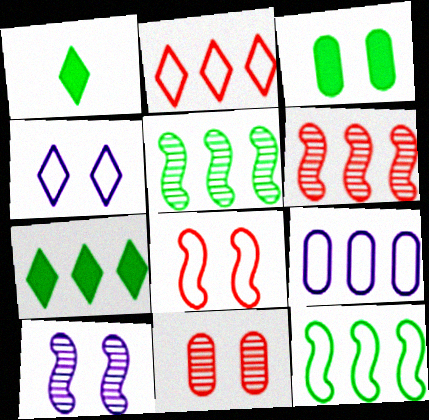[[2, 9, 12], 
[6, 7, 9]]